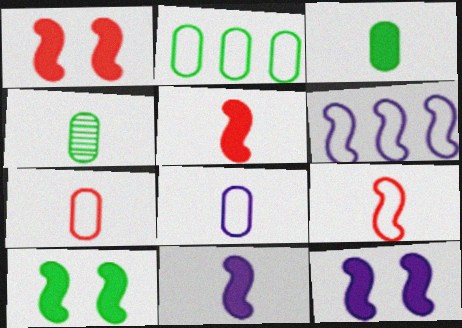[[1, 10, 12]]